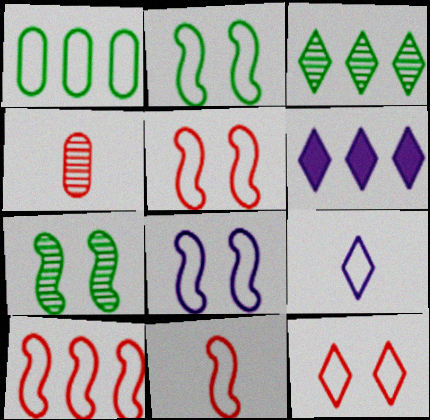[[1, 5, 9], 
[2, 4, 6], 
[2, 5, 8], 
[5, 10, 11]]